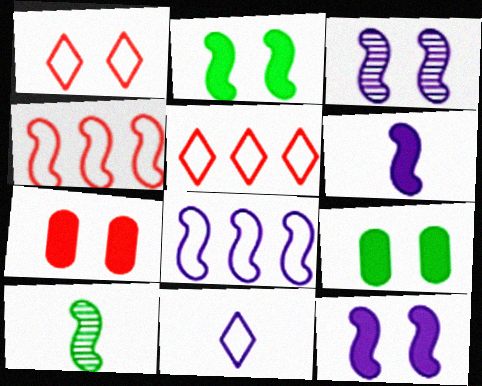[[1, 3, 9], 
[3, 6, 8], 
[4, 10, 12]]